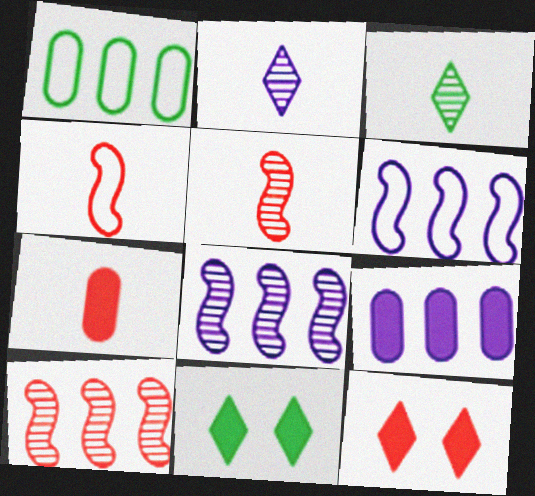[]